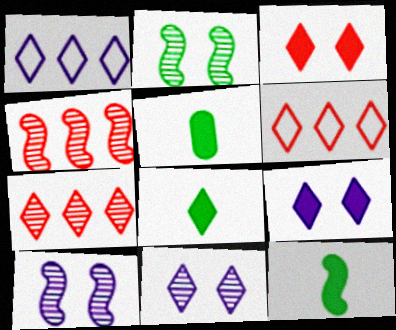[[5, 6, 10], 
[5, 8, 12], 
[6, 8, 11]]